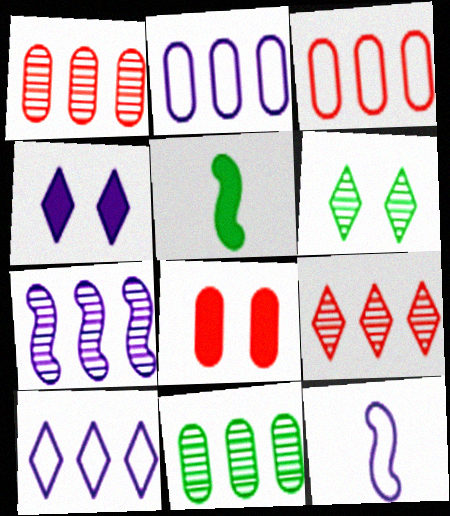[[7, 9, 11]]